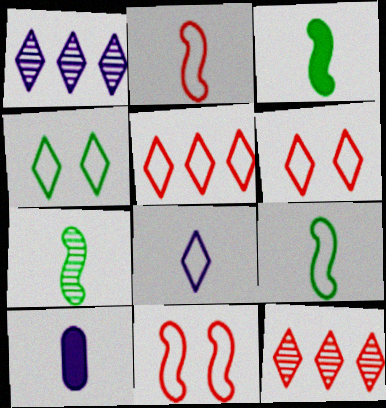[[3, 7, 9], 
[4, 5, 8]]